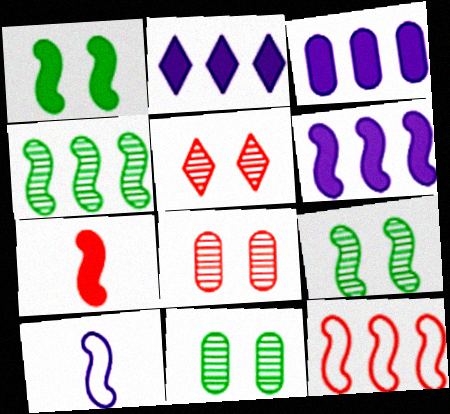[[1, 6, 7], 
[2, 3, 6], 
[4, 6, 12]]